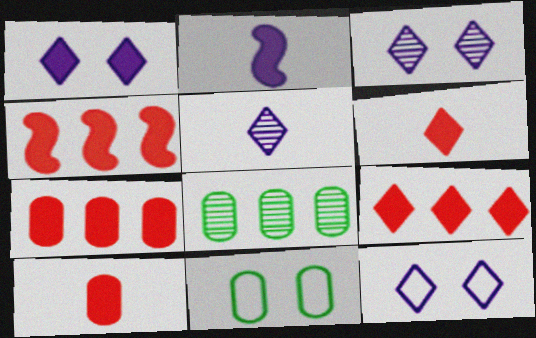[[1, 3, 12], 
[4, 5, 11], 
[4, 7, 9]]